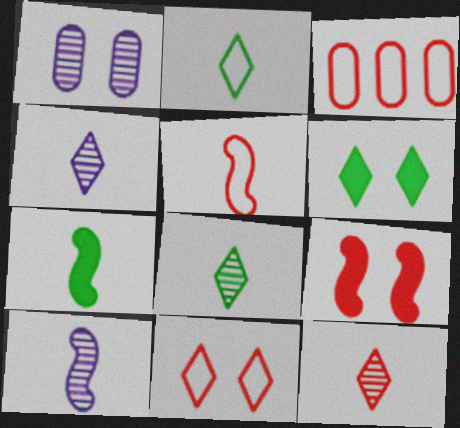[[3, 5, 11], 
[3, 6, 10], 
[3, 9, 12], 
[4, 8, 12], 
[5, 7, 10]]